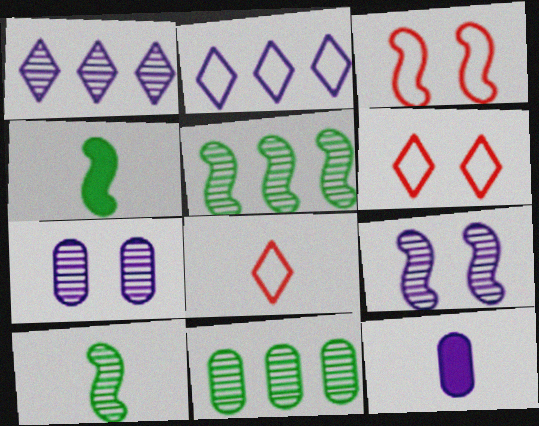[[2, 9, 12], 
[5, 6, 12], 
[8, 10, 12]]